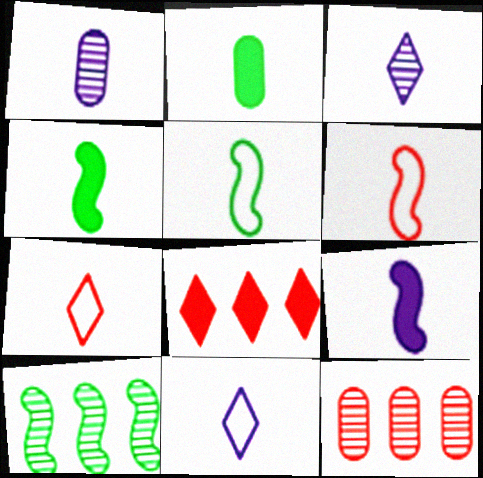[[1, 4, 7], 
[1, 9, 11], 
[2, 3, 6]]